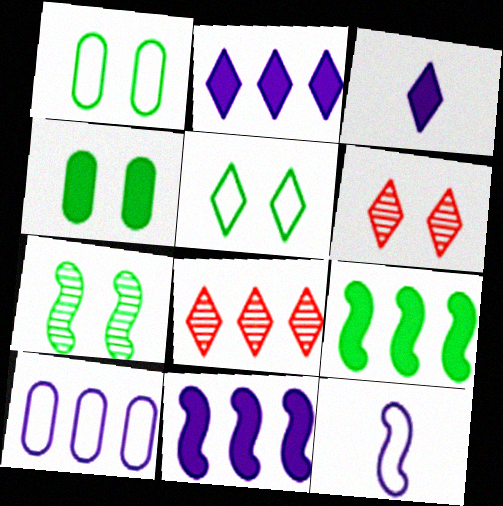[[3, 5, 8], 
[4, 5, 7], 
[4, 8, 12], 
[8, 9, 10]]